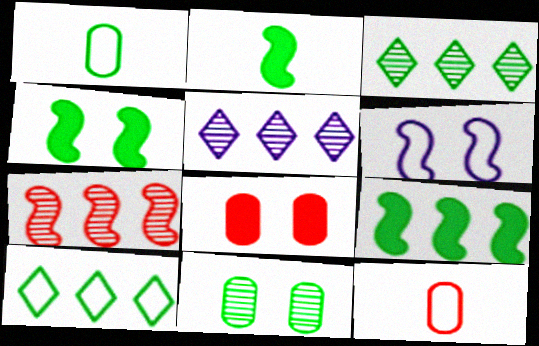[[1, 3, 4], 
[2, 4, 9], 
[2, 6, 7], 
[2, 10, 11], 
[4, 5, 12], 
[6, 10, 12]]